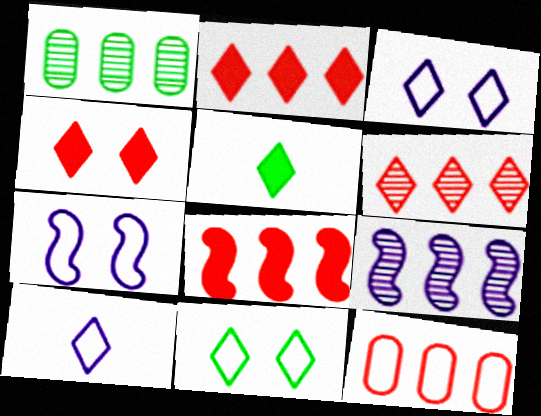[[1, 6, 9], 
[3, 5, 6], 
[6, 8, 12]]